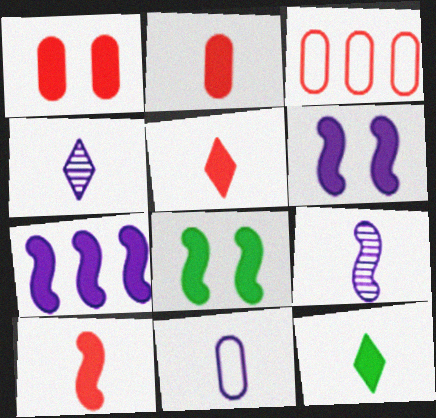[[1, 7, 12], 
[2, 5, 10], 
[3, 4, 8], 
[7, 8, 10]]